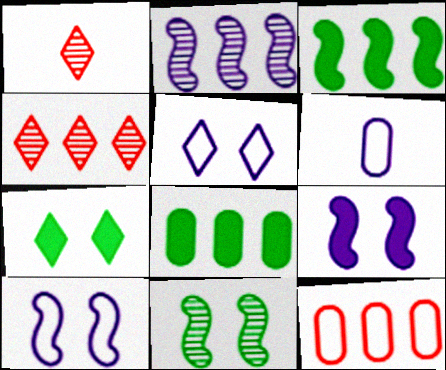[[1, 8, 10]]